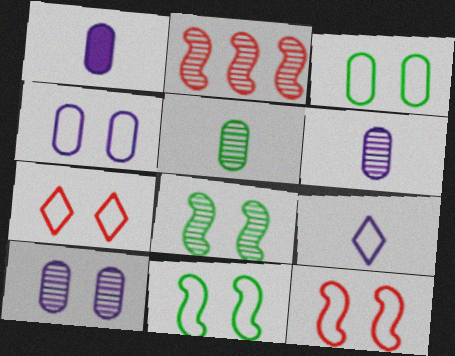[[4, 7, 11]]